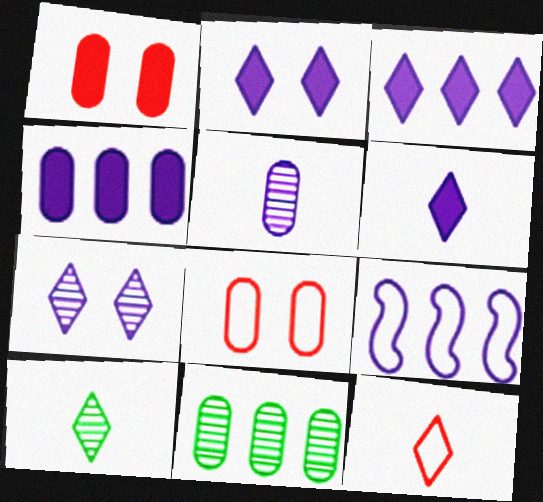[[1, 9, 10], 
[2, 3, 6], 
[2, 5, 9], 
[6, 10, 12]]